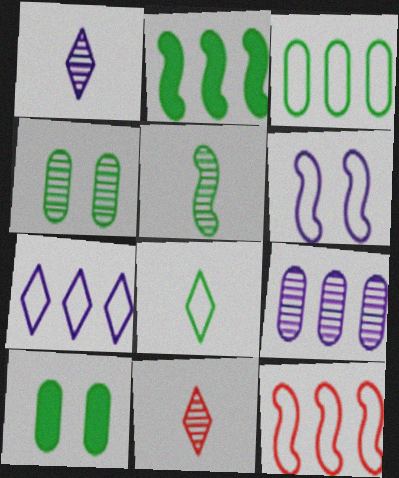[[1, 10, 12], 
[2, 4, 8], 
[3, 7, 12]]